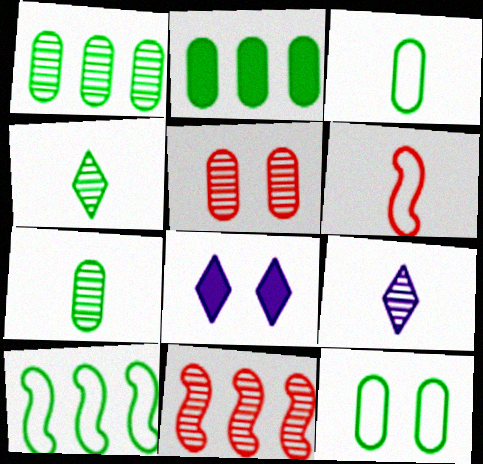[[1, 6, 8], 
[2, 7, 12], 
[3, 8, 11]]